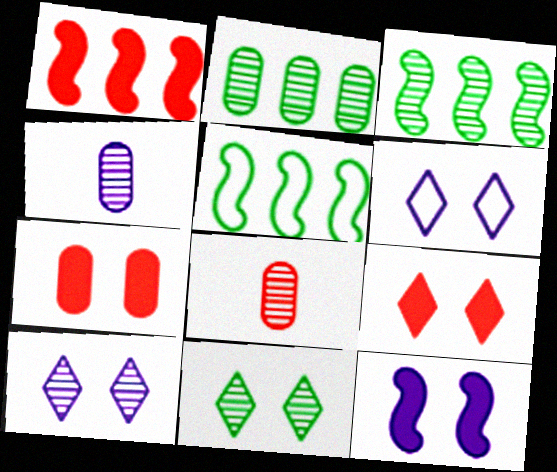[[3, 8, 10], 
[4, 5, 9], 
[6, 9, 11]]